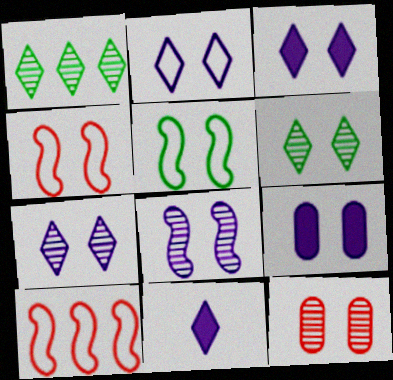[[2, 3, 7], 
[2, 8, 9], 
[3, 5, 12], 
[4, 6, 9], 
[6, 8, 12]]